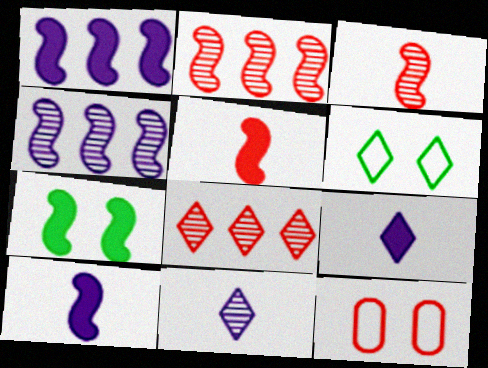[[1, 5, 7], 
[5, 8, 12], 
[6, 8, 9]]